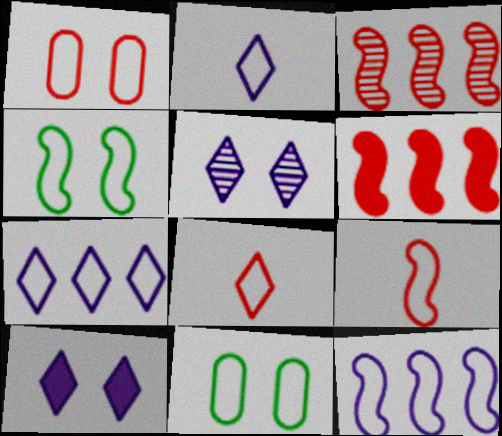[[4, 9, 12], 
[7, 9, 11], 
[8, 11, 12]]